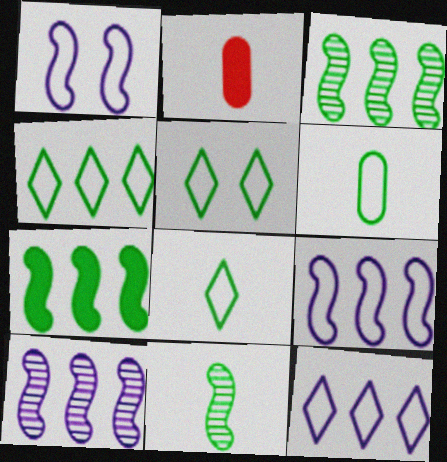[[2, 5, 10], 
[4, 5, 8]]